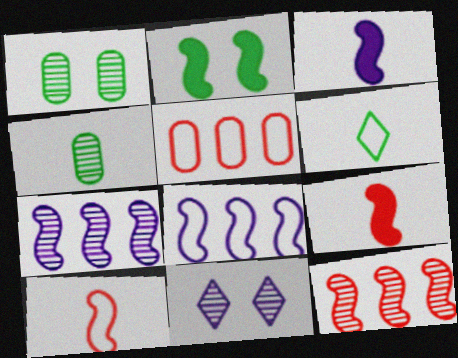[[2, 7, 10], 
[4, 11, 12]]